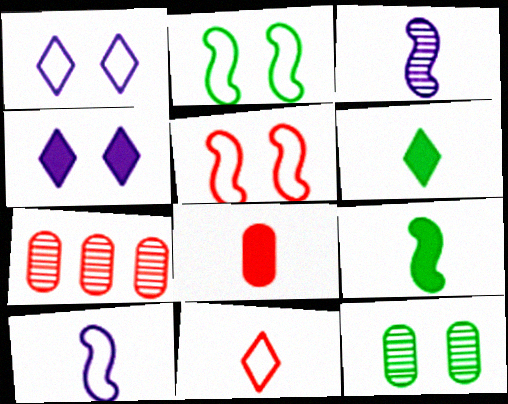[[1, 7, 9], 
[4, 5, 12]]